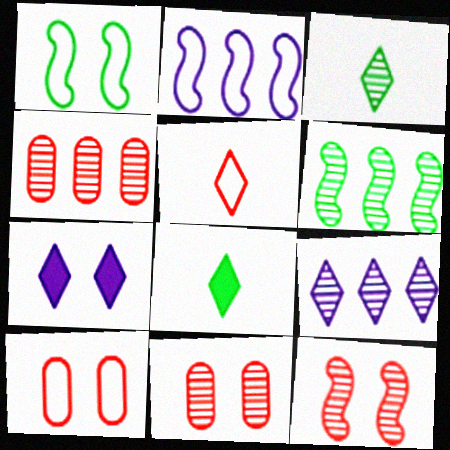[[1, 7, 11], 
[2, 8, 11], 
[4, 6, 9]]